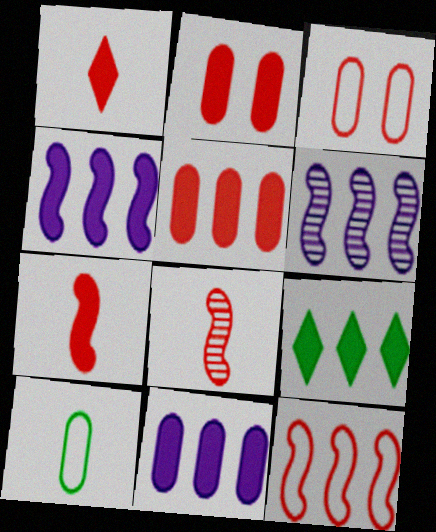[[4, 5, 9]]